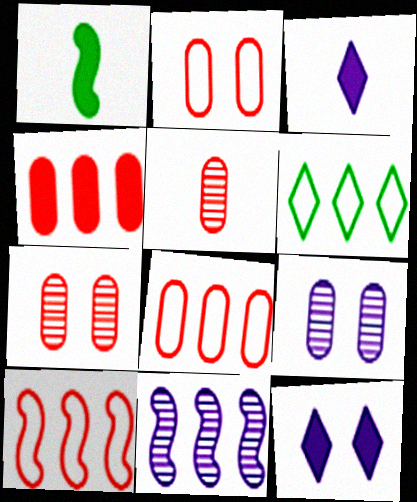[[1, 4, 12], 
[2, 4, 5], 
[4, 6, 11]]